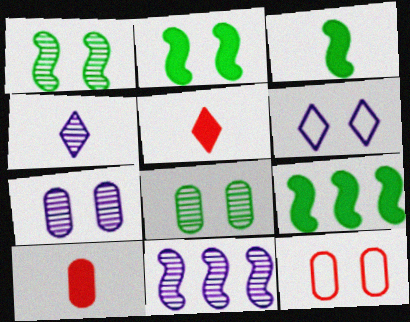[[2, 3, 9], 
[4, 7, 11], 
[4, 9, 12]]